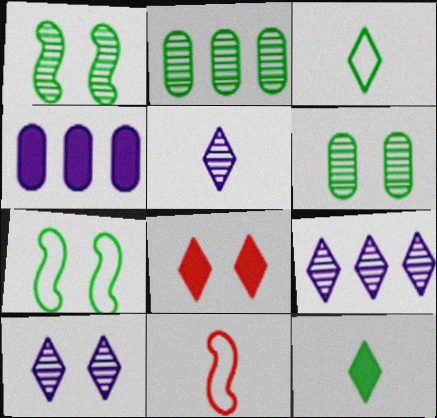[[2, 7, 12], 
[3, 8, 9], 
[5, 9, 10]]